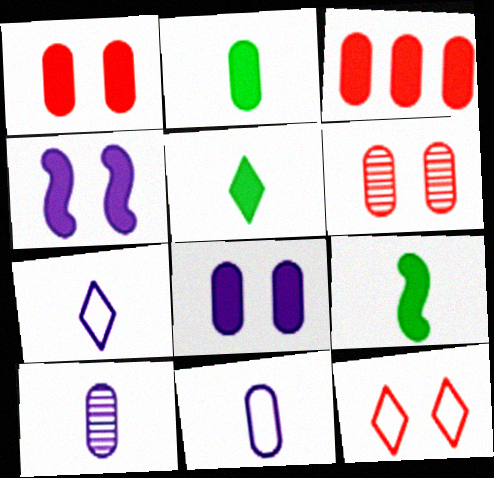[[2, 3, 8], 
[2, 5, 9], 
[3, 4, 5]]